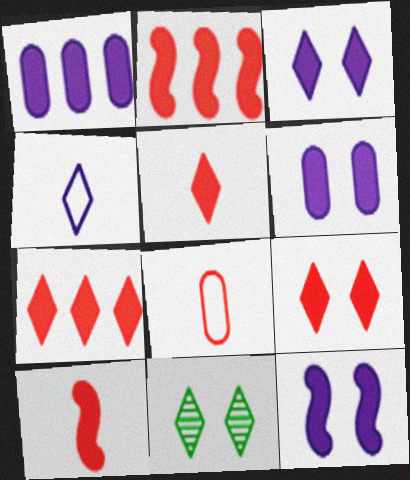[[3, 6, 12], 
[4, 7, 11], 
[5, 7, 9]]